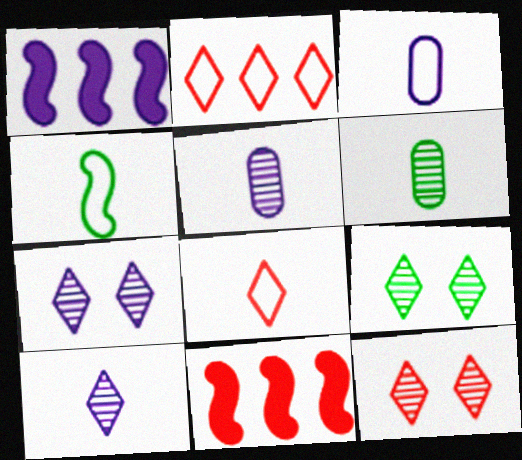[[1, 3, 7], 
[3, 4, 8], 
[3, 9, 11], 
[7, 9, 12]]